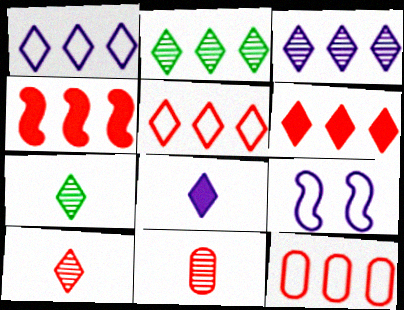[[1, 2, 6]]